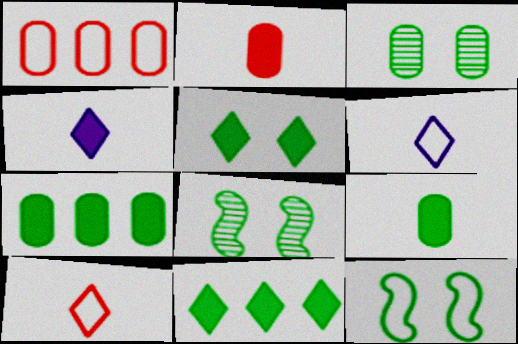[[1, 4, 8], 
[1, 6, 12], 
[3, 5, 12]]